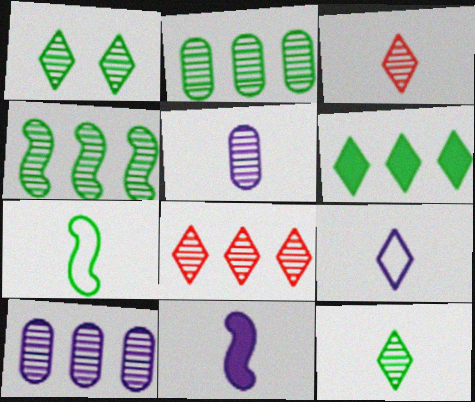[[4, 8, 10], 
[5, 9, 11]]